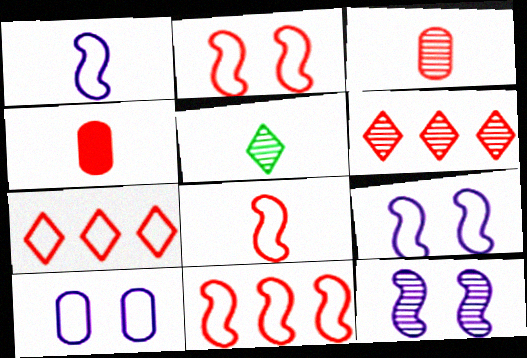[[1, 4, 5], 
[2, 4, 6], 
[2, 8, 11]]